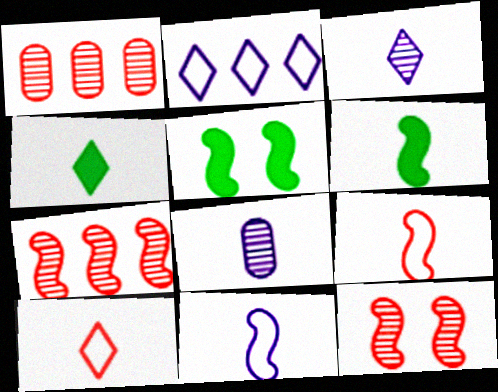[[3, 4, 10], 
[4, 8, 9], 
[5, 7, 11], 
[6, 8, 10]]